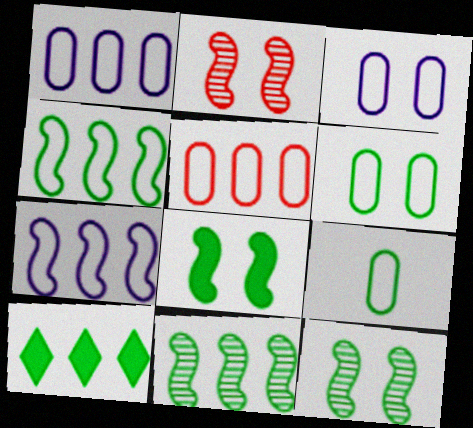[[3, 5, 9], 
[9, 10, 12]]